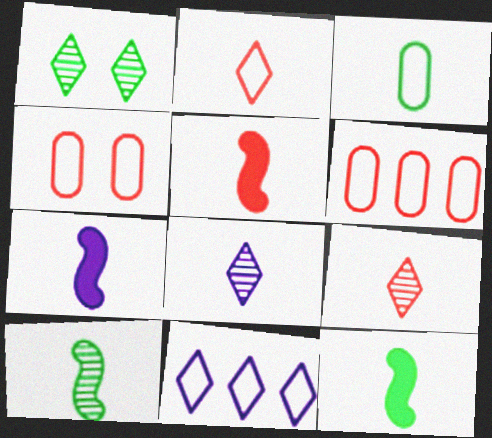[[1, 6, 7], 
[3, 5, 8], 
[3, 7, 9], 
[5, 7, 12]]